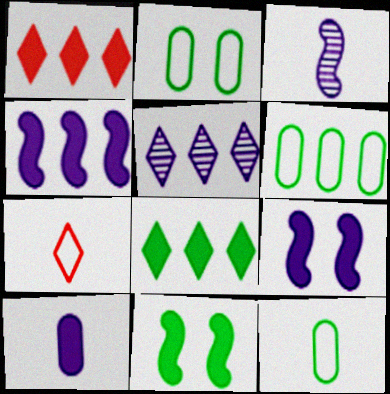[[1, 2, 3], 
[1, 10, 11], 
[2, 6, 12]]